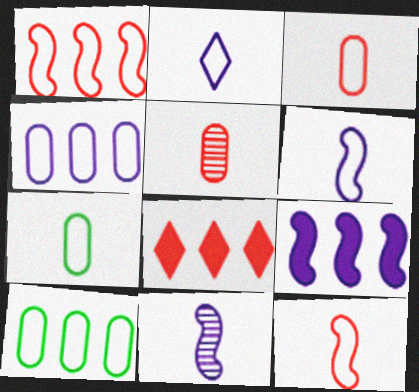[[2, 7, 12]]